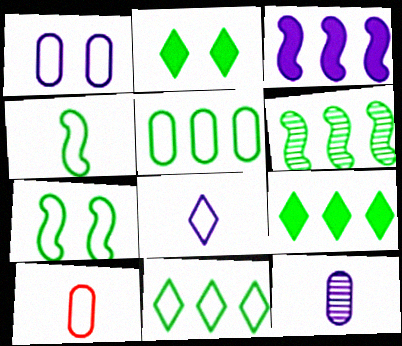[[1, 5, 10], 
[4, 8, 10], 
[5, 6, 9]]